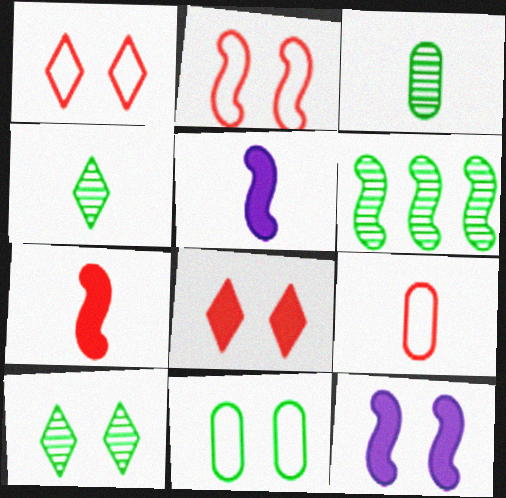[[2, 5, 6], 
[3, 6, 10], 
[4, 5, 9]]